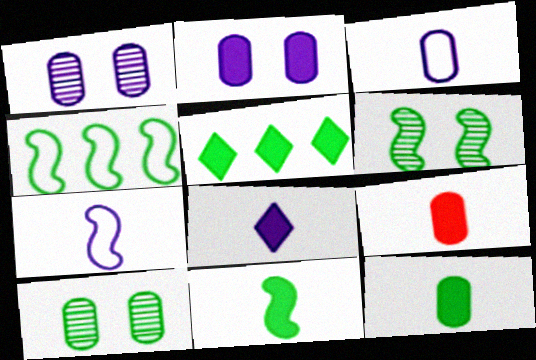[[4, 6, 11], 
[8, 9, 11]]